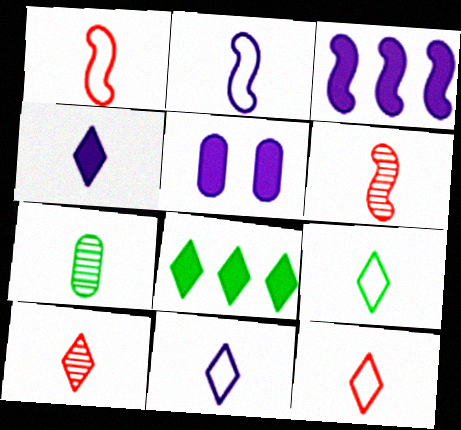[[1, 4, 7], 
[3, 4, 5], 
[4, 9, 10], 
[9, 11, 12]]